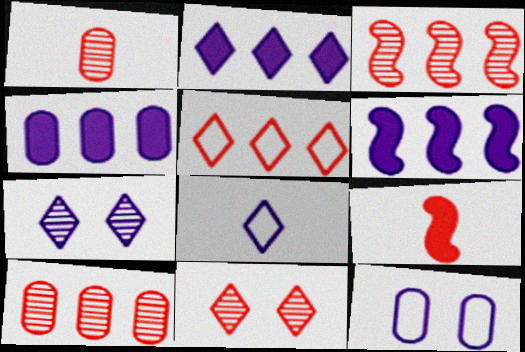[[1, 3, 11], 
[2, 4, 6], 
[2, 7, 8]]